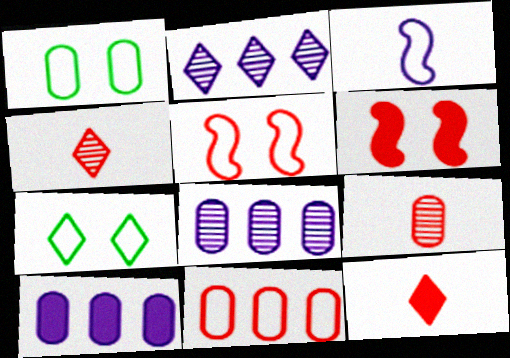[[1, 9, 10], 
[2, 7, 12], 
[3, 7, 11], 
[4, 6, 11]]